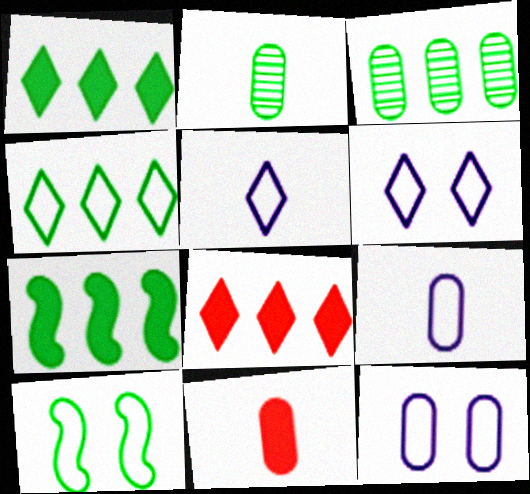[[1, 2, 10], 
[2, 9, 11], 
[3, 4, 7], 
[3, 11, 12]]